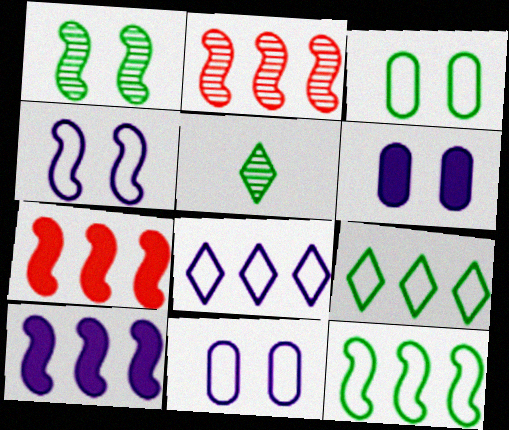[[2, 10, 12], 
[5, 7, 11]]